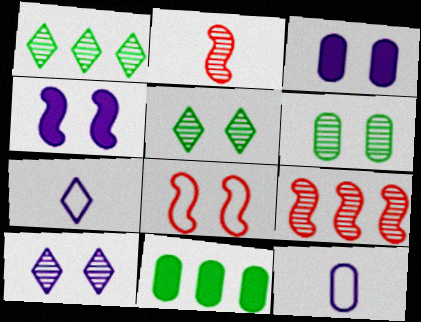[[3, 5, 8]]